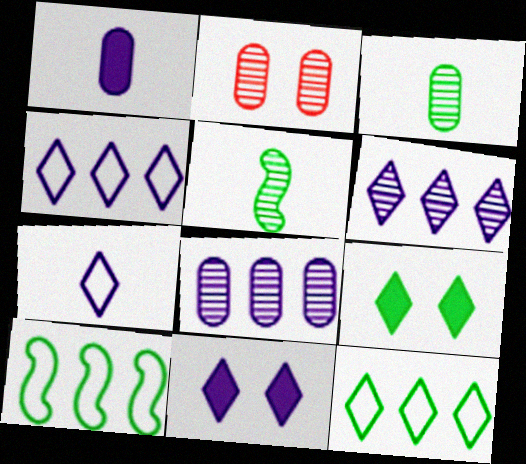[[2, 3, 8], 
[2, 5, 6], 
[3, 9, 10], 
[6, 7, 11]]